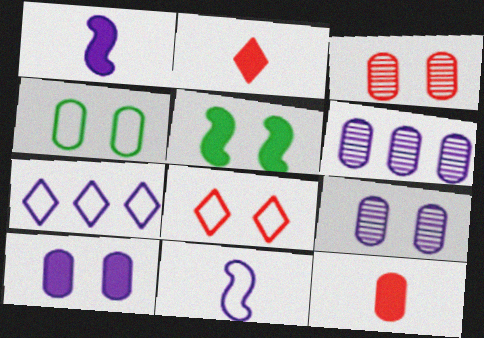[[1, 7, 9], 
[3, 4, 10], 
[4, 6, 12], 
[5, 8, 9]]